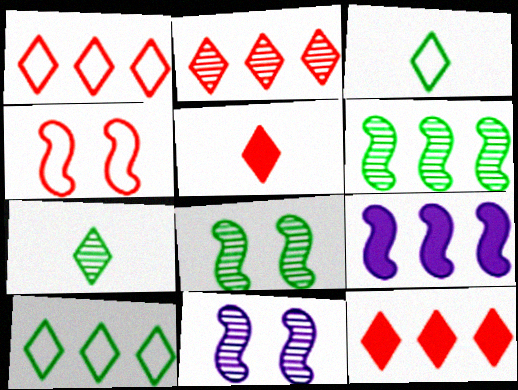[[1, 2, 12]]